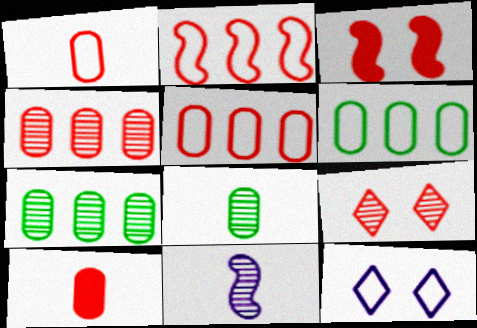[[2, 9, 10], 
[7, 9, 11]]